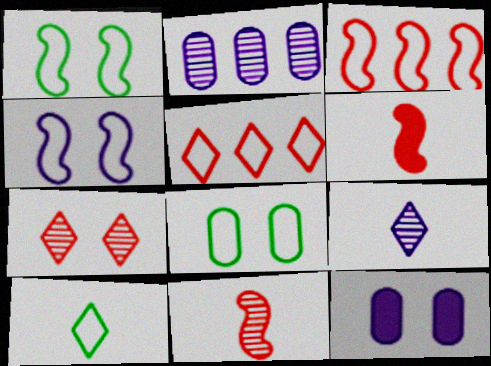[[1, 7, 12]]